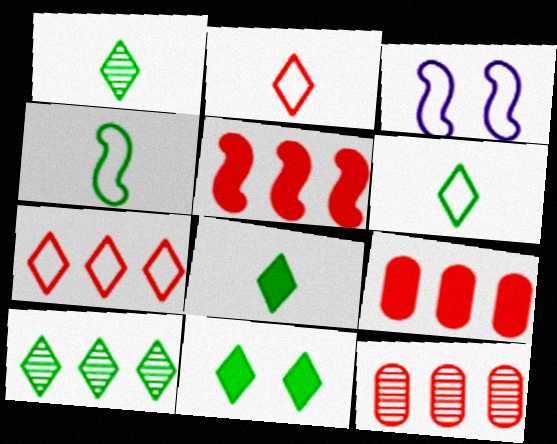[[1, 3, 9], 
[1, 6, 8], 
[3, 8, 12], 
[5, 7, 12], 
[6, 10, 11]]